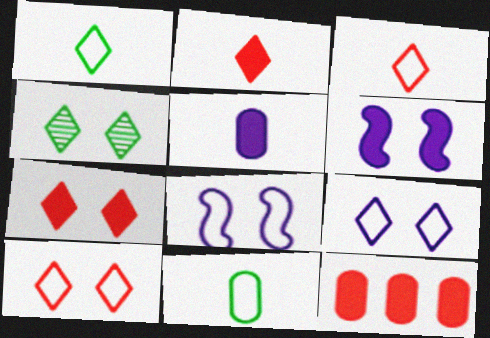[[4, 7, 9]]